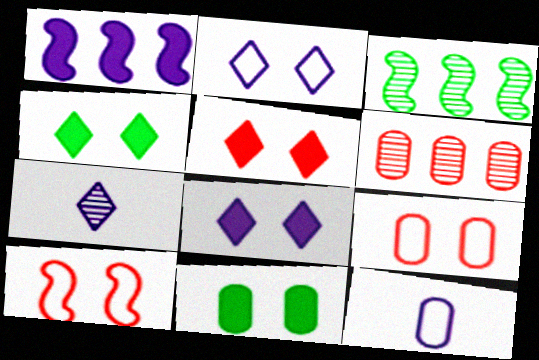[[3, 5, 12], 
[4, 5, 8], 
[6, 11, 12]]